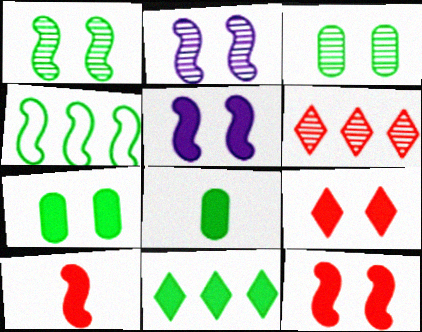[[2, 4, 10], 
[5, 7, 9]]